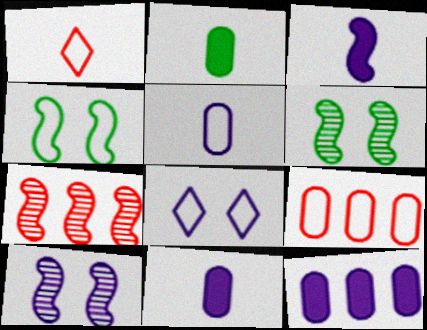[[1, 6, 12], 
[2, 7, 8], 
[3, 4, 7]]